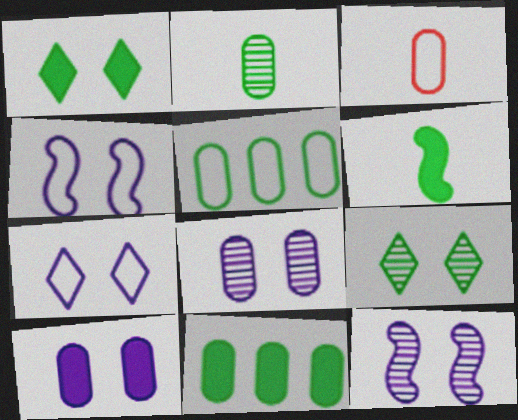[[1, 6, 11], 
[3, 8, 11], 
[5, 6, 9], 
[7, 10, 12]]